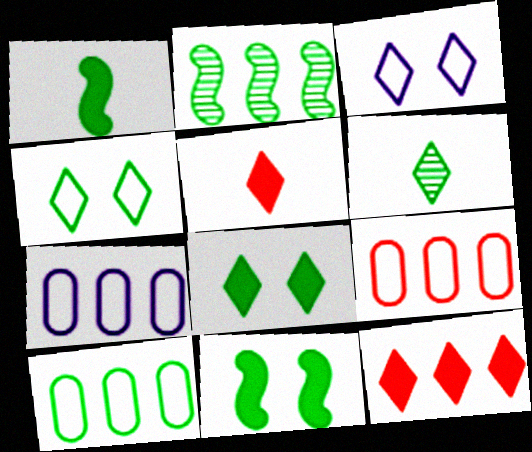[[2, 7, 12], 
[3, 6, 12], 
[6, 10, 11], 
[7, 9, 10]]